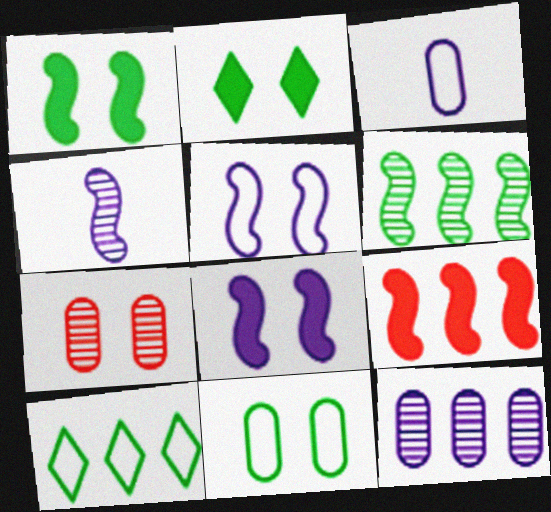[[2, 5, 7], 
[9, 10, 12]]